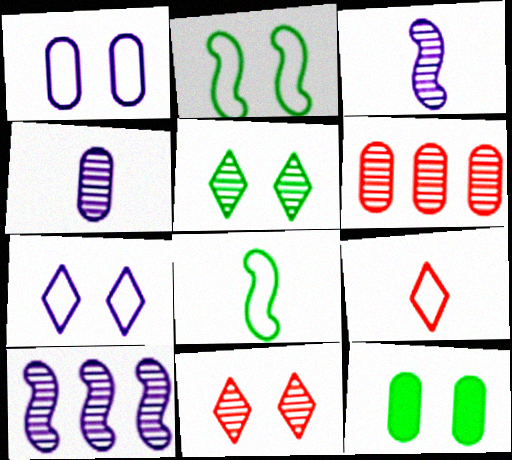[[2, 5, 12], 
[3, 5, 6], 
[9, 10, 12]]